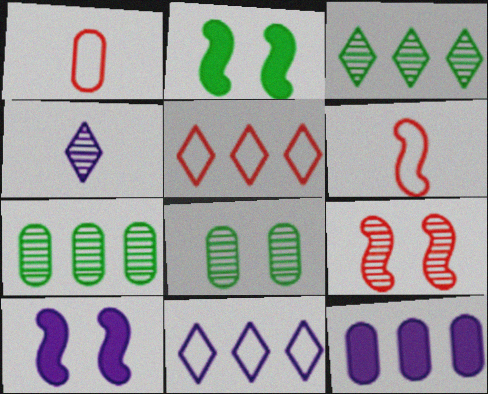[[1, 3, 10], 
[1, 8, 12], 
[4, 7, 9]]